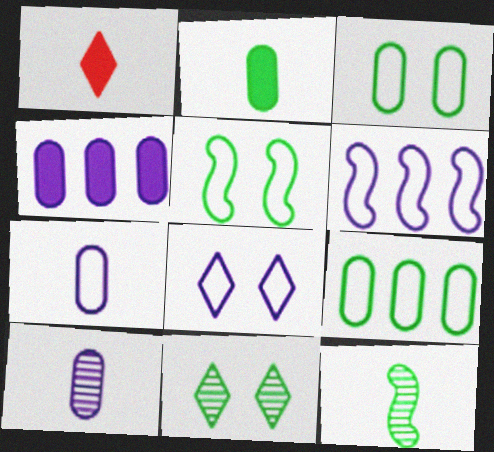[[1, 7, 12], 
[6, 7, 8]]